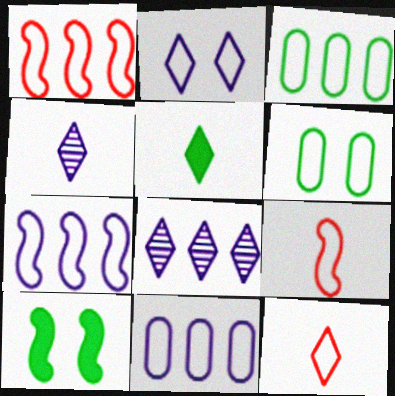[[2, 3, 9], 
[4, 5, 12], 
[6, 7, 12]]